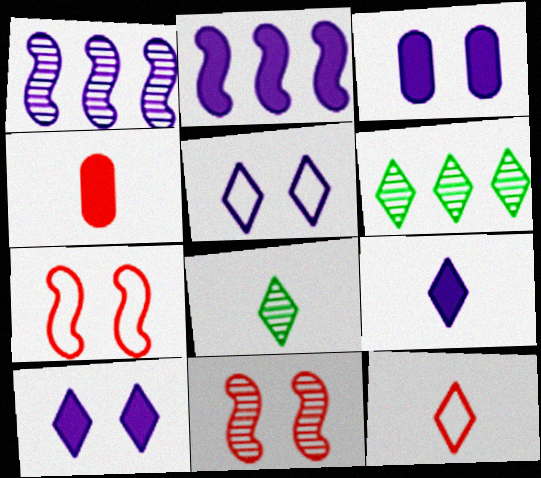[[2, 3, 9], 
[6, 10, 12], 
[8, 9, 12]]